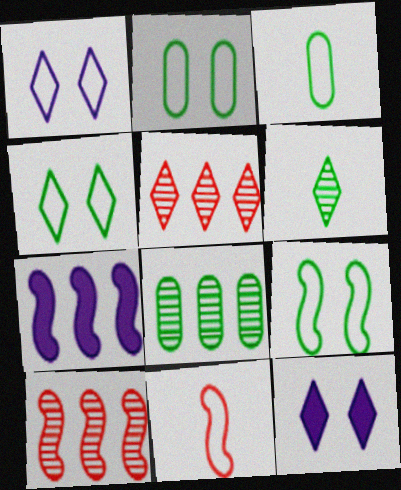[[2, 4, 9], 
[3, 10, 12], 
[8, 11, 12]]